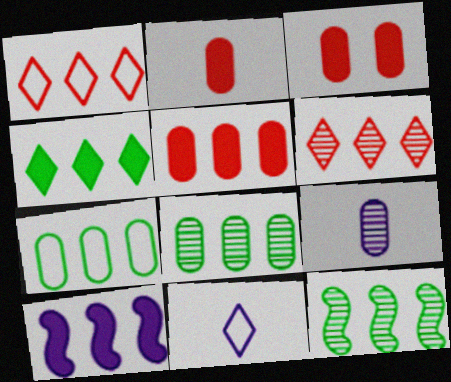[[1, 8, 10], 
[2, 3, 5], 
[3, 7, 9], 
[3, 11, 12], 
[4, 5, 10], 
[4, 7, 12], 
[6, 7, 10]]